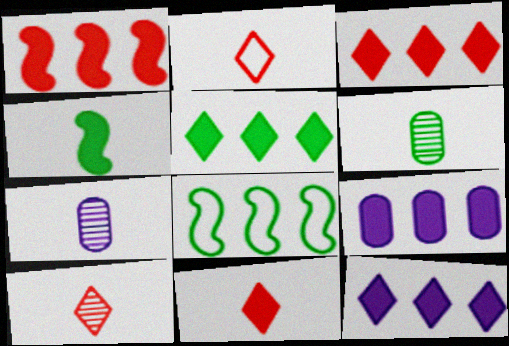[[1, 5, 9], 
[2, 4, 7], 
[2, 10, 11], 
[3, 5, 12]]